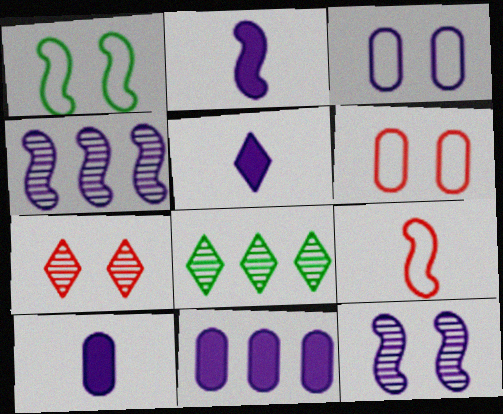[[2, 5, 10], 
[2, 6, 8], 
[3, 4, 5]]